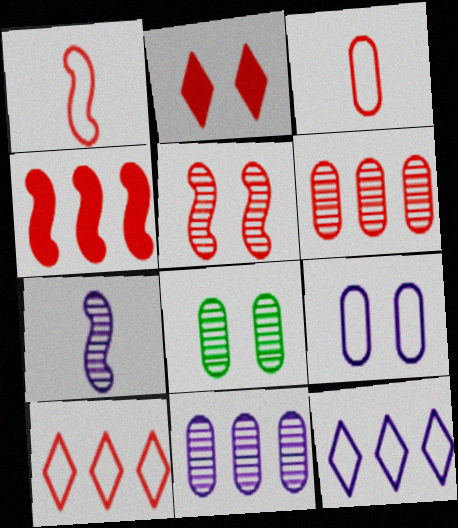[[1, 2, 6], 
[1, 4, 5], 
[4, 6, 10]]